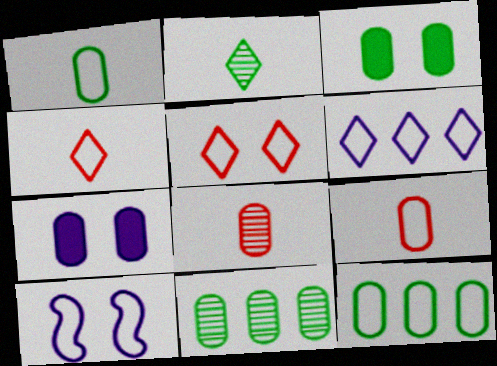[[1, 3, 11], 
[4, 10, 12], 
[7, 8, 12], 
[7, 9, 11]]